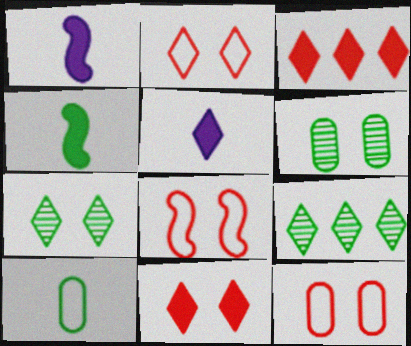[[1, 9, 12], 
[2, 5, 9], 
[2, 8, 12]]